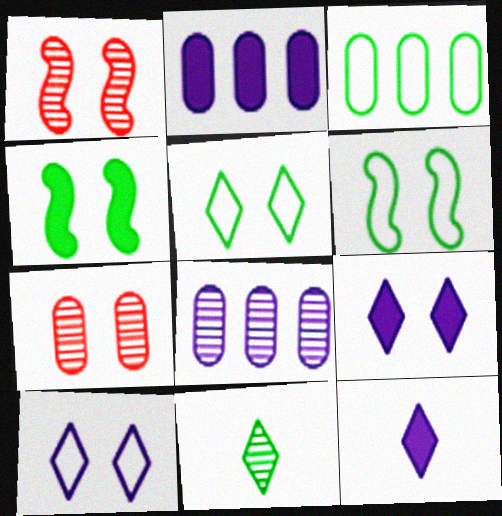[[1, 3, 12], 
[1, 8, 11], 
[3, 4, 11], 
[4, 7, 10], 
[6, 7, 9]]